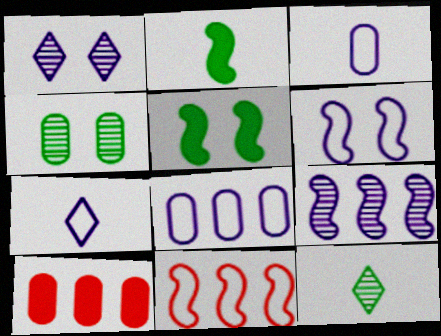[[3, 4, 10], 
[6, 7, 8], 
[6, 10, 12]]